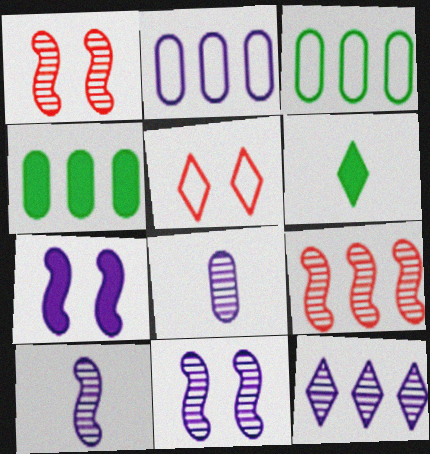[[1, 2, 6], 
[4, 5, 10], 
[5, 6, 12], 
[8, 11, 12]]